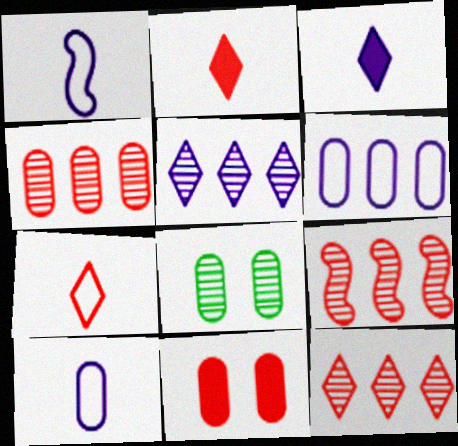[[4, 9, 12], 
[7, 9, 11]]